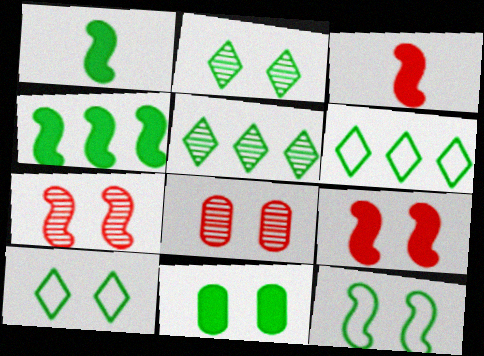[[2, 11, 12]]